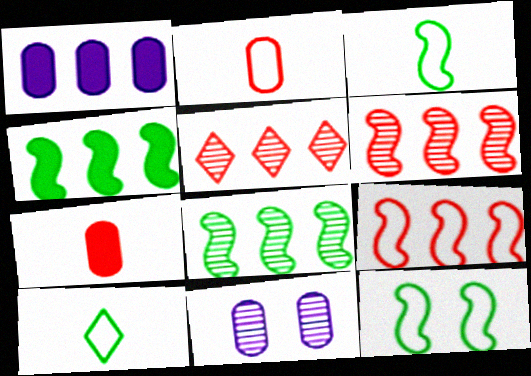[]